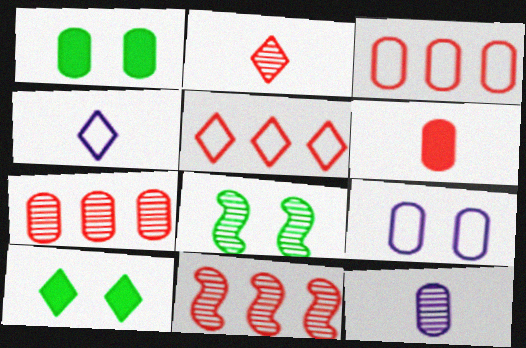[[1, 3, 12], 
[1, 4, 11]]